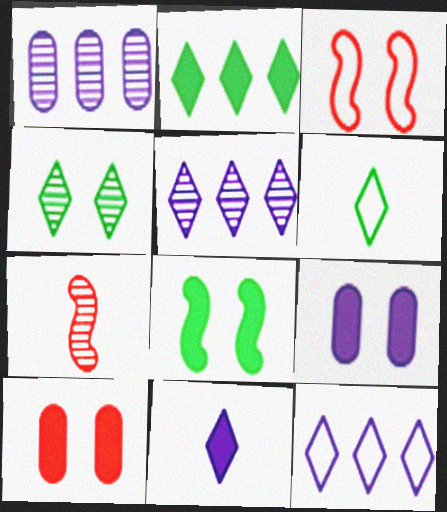[[1, 4, 7], 
[2, 4, 6], 
[3, 4, 9]]